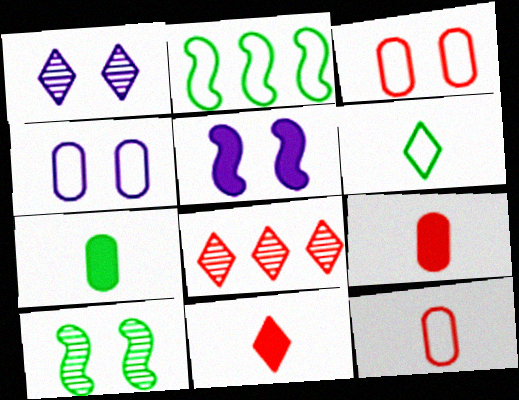[[1, 2, 9], 
[1, 4, 5]]